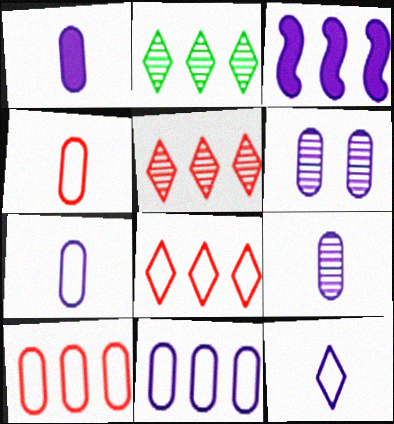[[1, 6, 11], 
[1, 7, 9], 
[2, 3, 10], 
[3, 6, 12]]